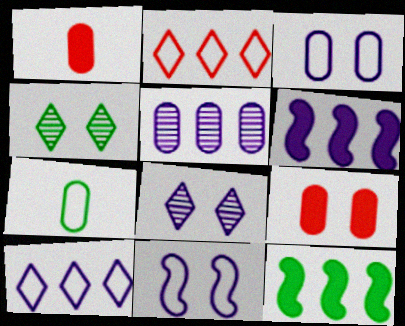[[2, 5, 12], 
[2, 7, 11], 
[4, 7, 12], 
[4, 9, 11], 
[5, 6, 10], 
[5, 7, 9]]